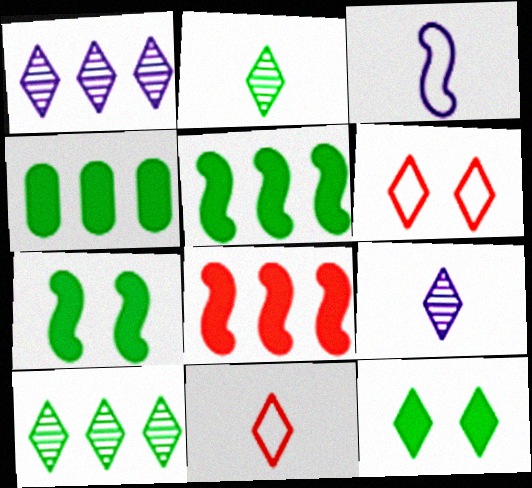[[1, 11, 12]]